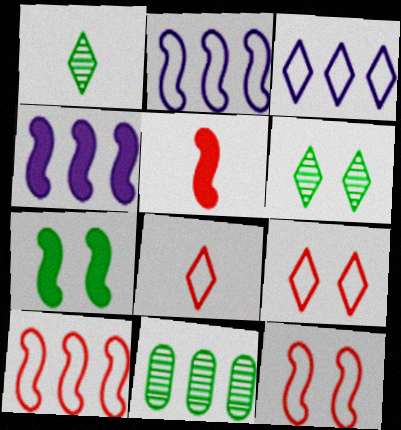[[4, 5, 7]]